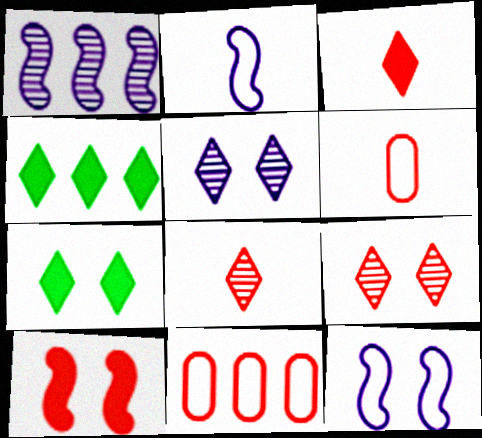[[1, 4, 11], 
[1, 6, 7], 
[8, 10, 11]]